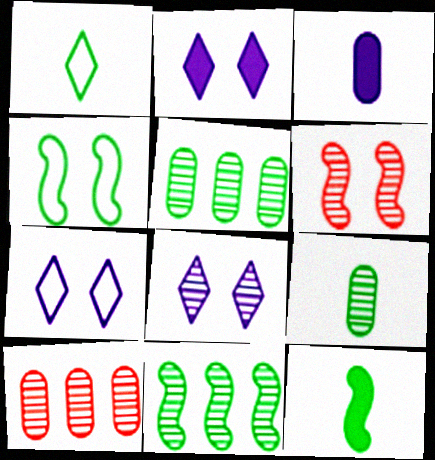[[1, 9, 12], 
[2, 7, 8], 
[4, 11, 12], 
[7, 10, 12]]